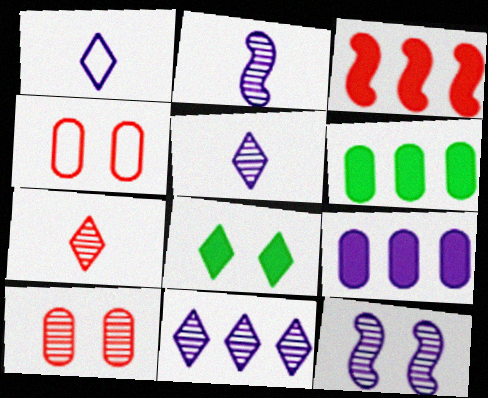[[1, 9, 12], 
[3, 4, 7], 
[4, 8, 12]]